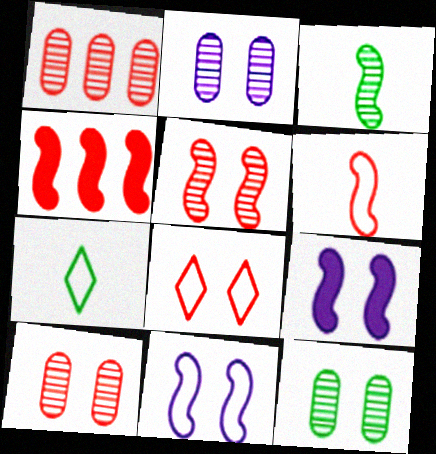[[1, 7, 9], 
[2, 4, 7], 
[2, 10, 12], 
[3, 4, 11], 
[4, 5, 6], 
[8, 9, 12]]